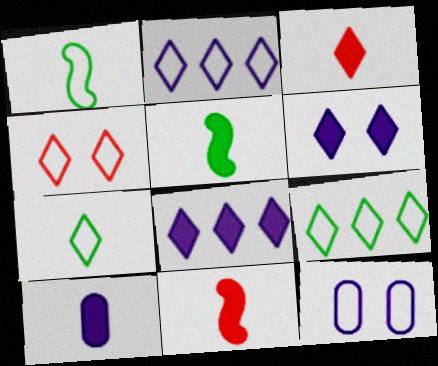[[2, 4, 7], 
[3, 5, 10]]